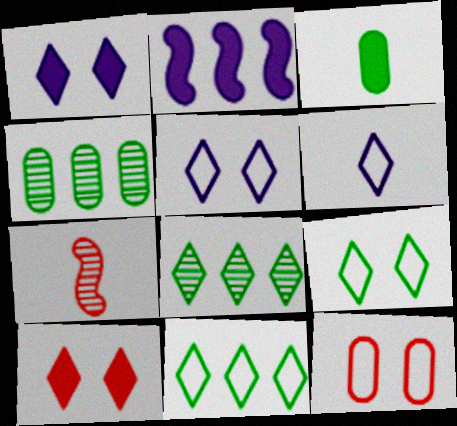[[2, 3, 10], 
[3, 6, 7], 
[6, 8, 10]]